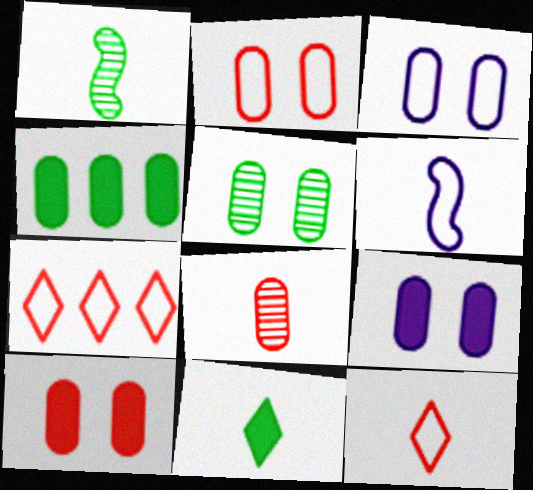[[1, 7, 9], 
[2, 5, 9], 
[3, 4, 8], 
[3, 5, 10], 
[6, 8, 11]]